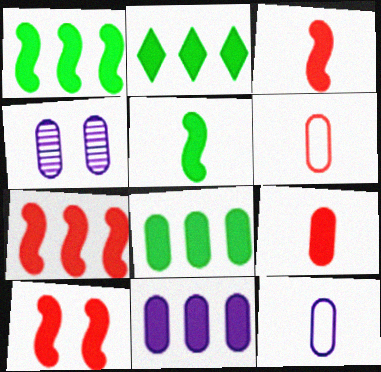[[1, 2, 8], 
[2, 7, 11], 
[3, 7, 10], 
[4, 6, 8], 
[4, 11, 12]]